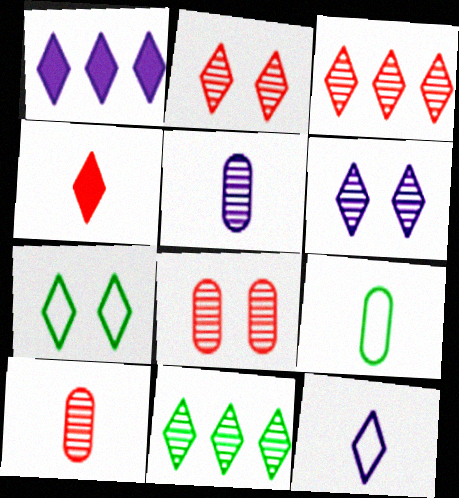[[1, 6, 12]]